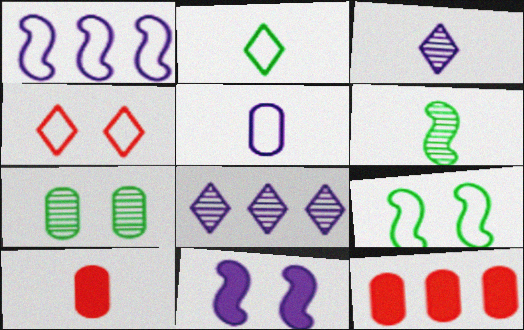[[3, 9, 12], 
[4, 7, 11], 
[5, 7, 12], 
[5, 8, 11], 
[8, 9, 10]]